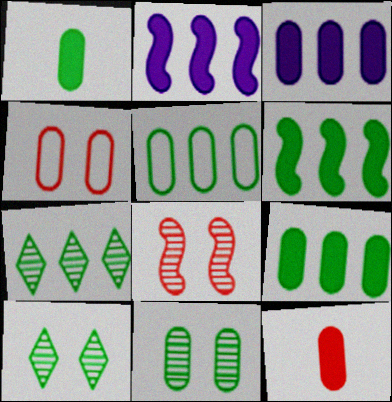[[1, 5, 11], 
[5, 6, 7]]